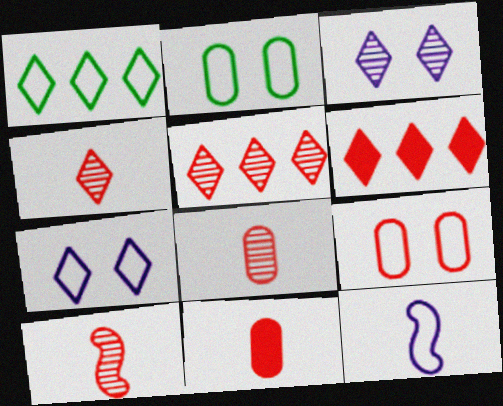[[1, 9, 12], 
[4, 8, 10], 
[6, 9, 10]]